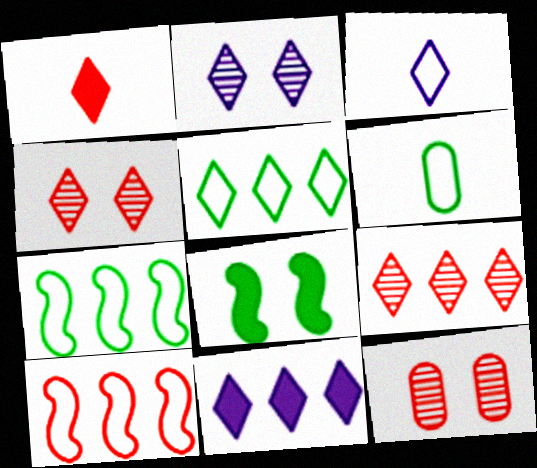[[1, 2, 5], 
[1, 10, 12], 
[2, 3, 11], 
[5, 9, 11]]